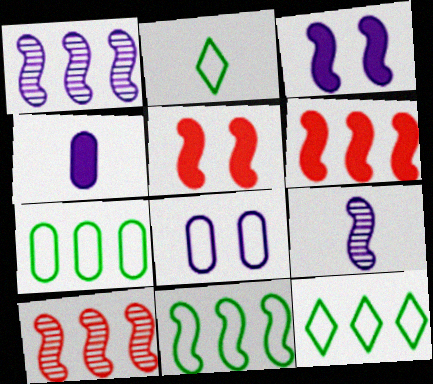[[1, 6, 11], 
[5, 9, 11], 
[7, 11, 12]]